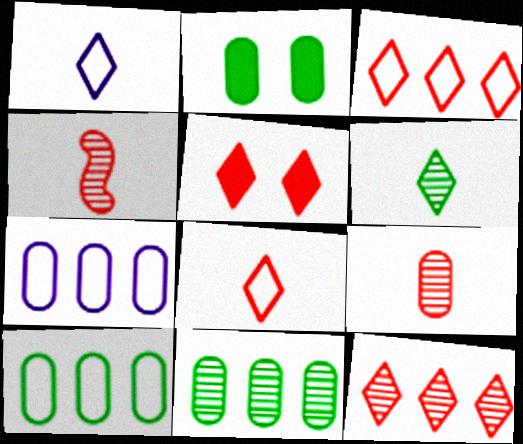[[2, 7, 9], 
[5, 8, 12]]